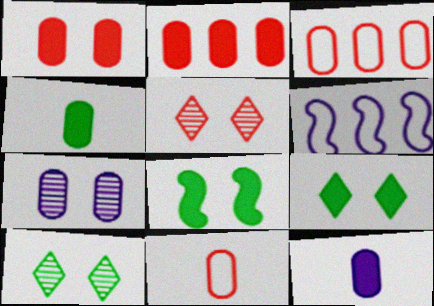[[3, 4, 7], 
[4, 5, 6]]